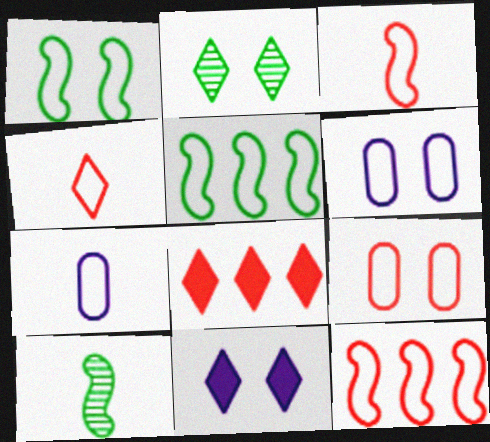[[4, 5, 6], 
[4, 9, 12], 
[6, 8, 10]]